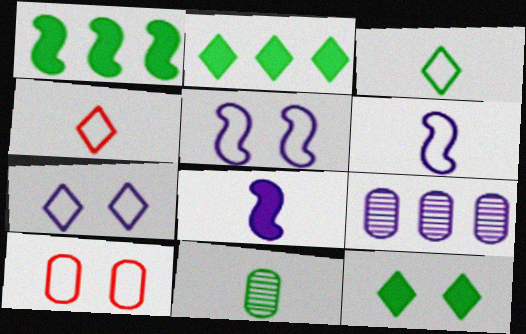[[4, 8, 11], 
[7, 8, 9]]